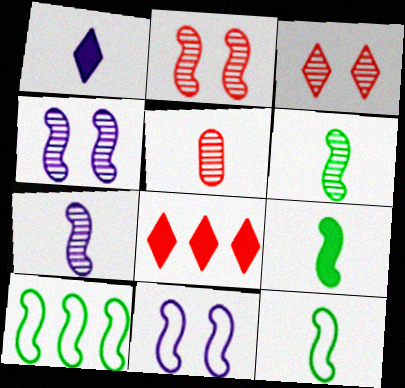[[1, 5, 12], 
[6, 9, 12]]